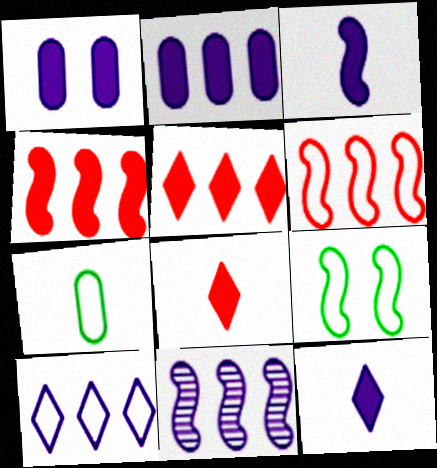[[2, 10, 11]]